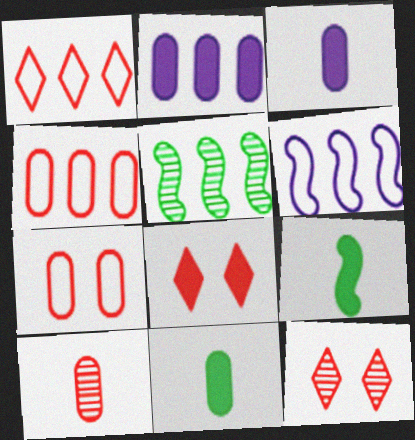[[1, 2, 5], 
[2, 8, 9], 
[6, 11, 12]]